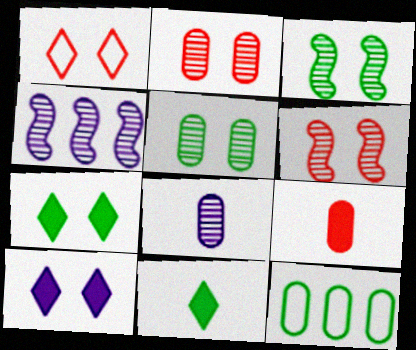[[3, 11, 12]]